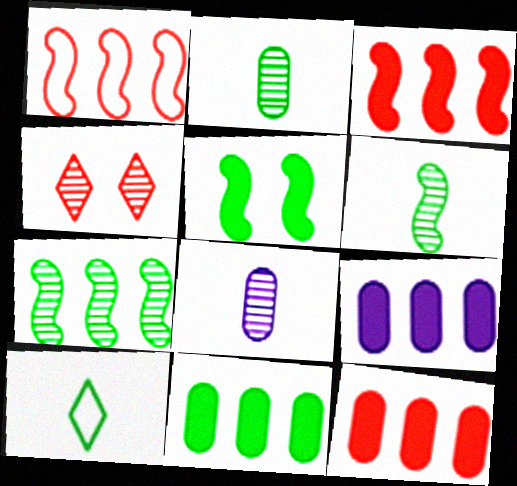[[4, 7, 8], 
[9, 11, 12]]